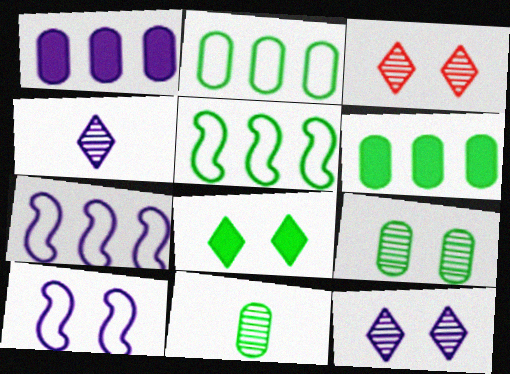[[1, 4, 10], 
[5, 8, 11]]